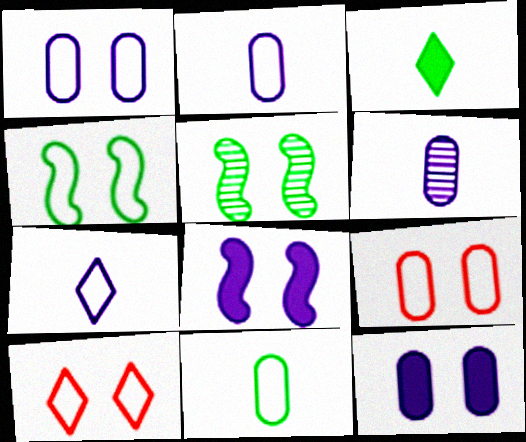[[1, 4, 10], 
[5, 10, 12]]